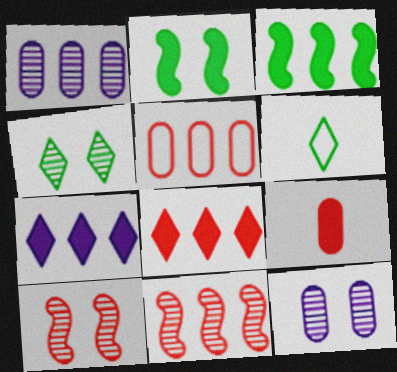[[2, 7, 9], 
[4, 10, 12], 
[5, 8, 11]]